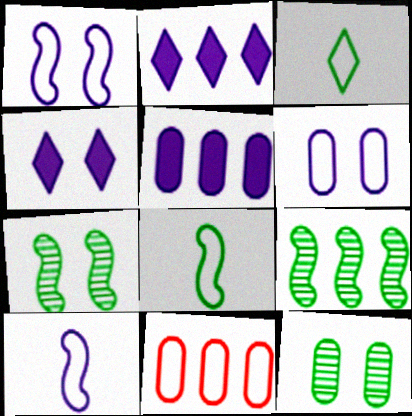[[1, 3, 11], 
[2, 9, 11]]